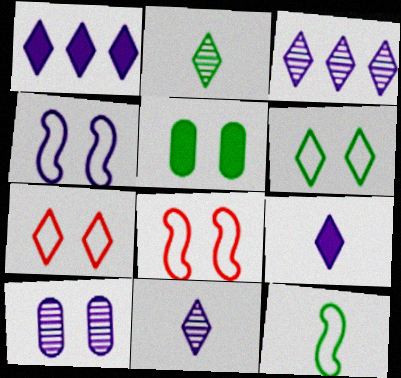[[1, 2, 7]]